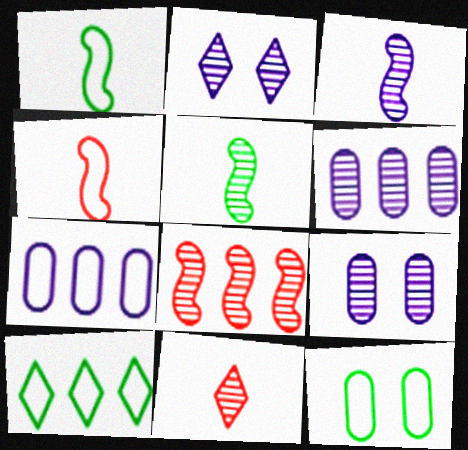[[1, 10, 12], 
[2, 3, 6]]